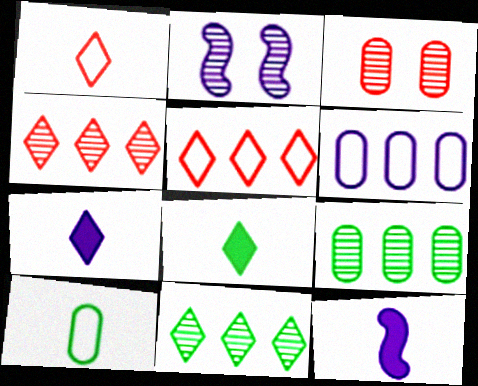[[2, 6, 7]]